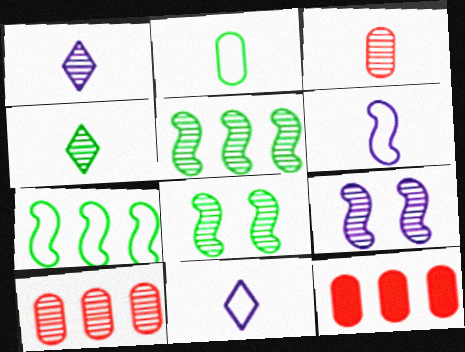[[1, 8, 10], 
[4, 9, 10], 
[8, 11, 12]]